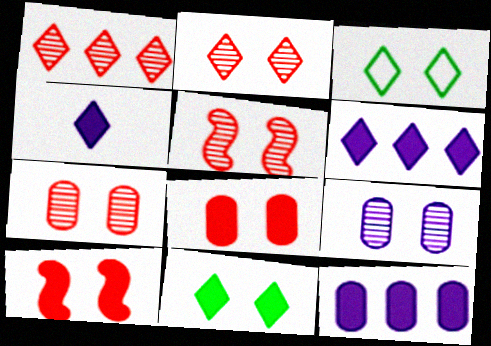[[1, 3, 4], 
[2, 5, 7], 
[3, 9, 10]]